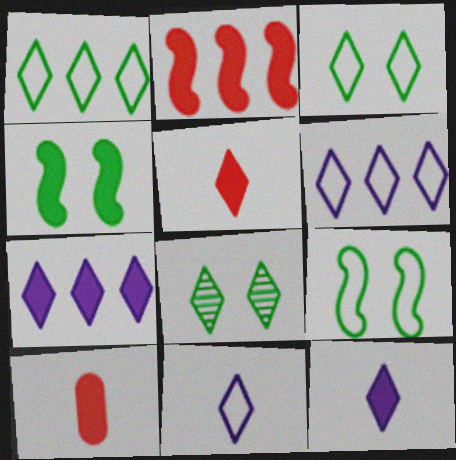[[4, 7, 10], 
[5, 6, 8]]